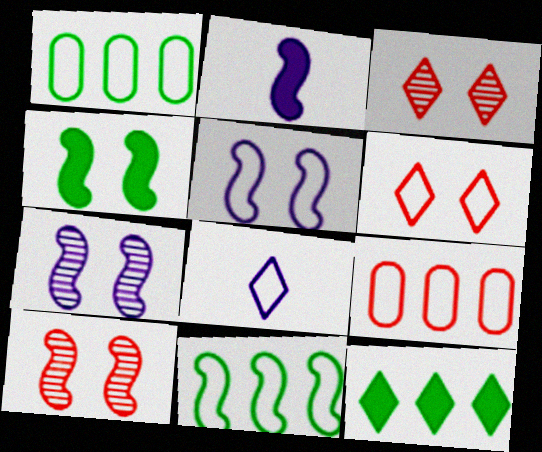[[1, 2, 3], 
[2, 10, 11], 
[3, 8, 12], 
[4, 5, 10]]